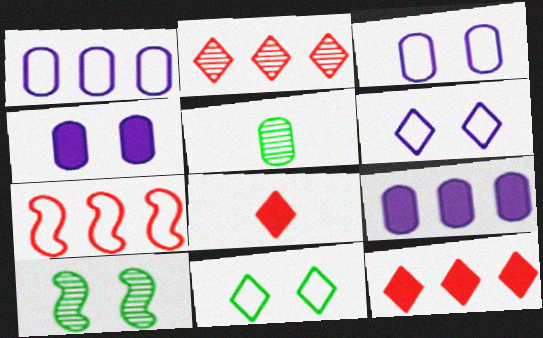[[1, 8, 10]]